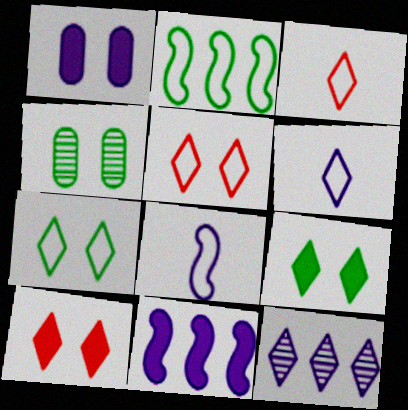[[1, 8, 12], 
[3, 4, 11], 
[3, 9, 12]]